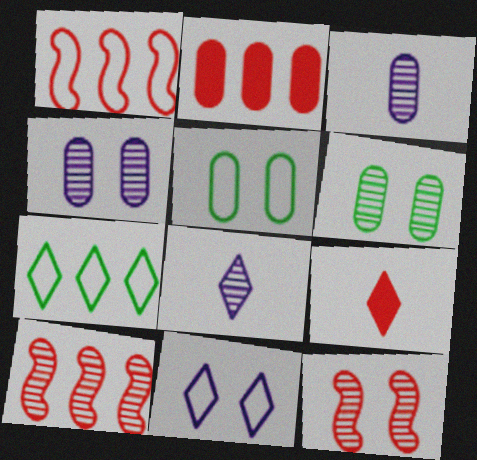[[2, 3, 5], 
[6, 8, 10]]